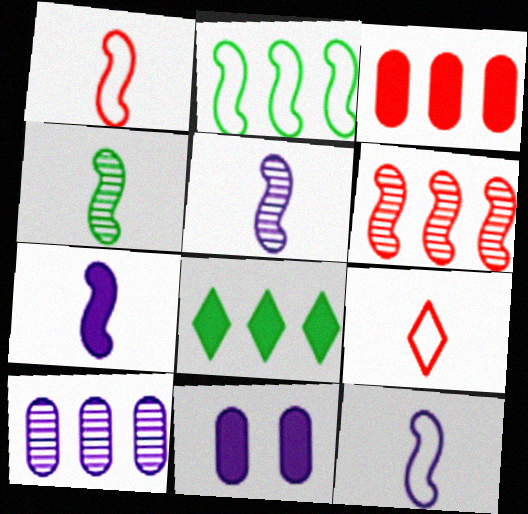[[1, 4, 7], 
[5, 7, 12]]